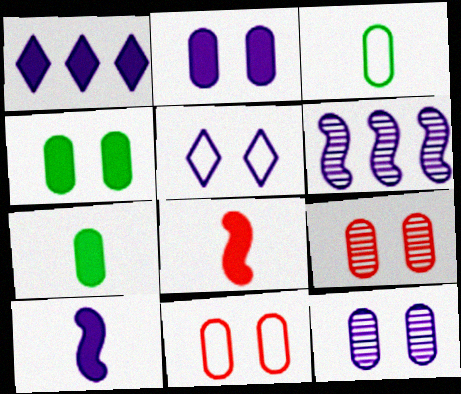[[1, 2, 10], 
[1, 4, 8], 
[4, 11, 12]]